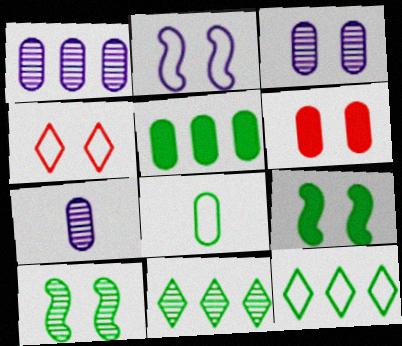[[1, 3, 7], 
[1, 6, 8], 
[3, 4, 9], 
[8, 9, 11]]